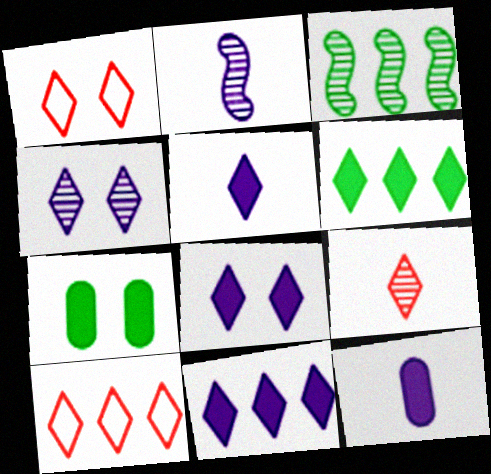[[1, 3, 12], 
[2, 7, 10], 
[5, 8, 11]]